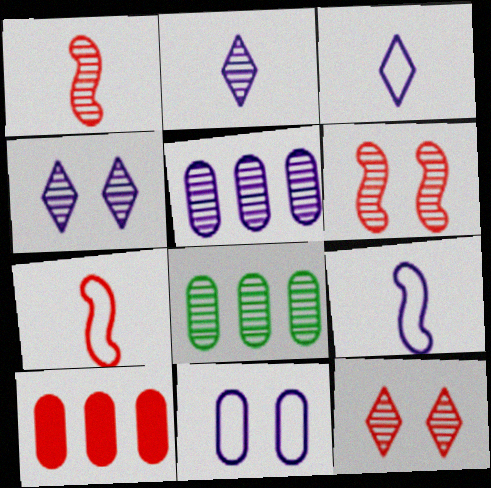[[1, 4, 8], 
[2, 6, 8], 
[7, 10, 12]]